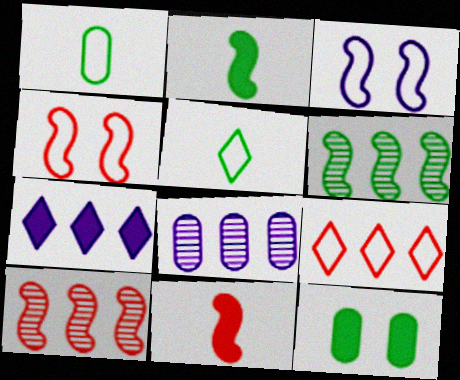[[1, 3, 9], 
[2, 3, 10], 
[3, 6, 11], 
[4, 10, 11], 
[5, 6, 12], 
[7, 11, 12]]